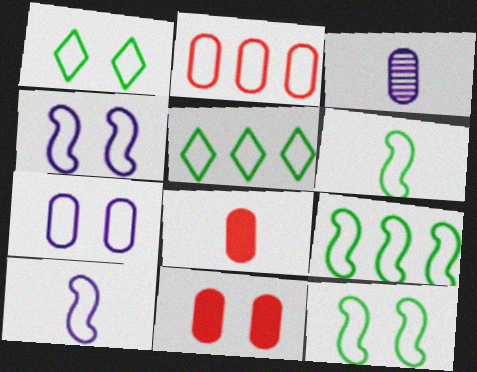[[1, 2, 10], 
[6, 9, 12]]